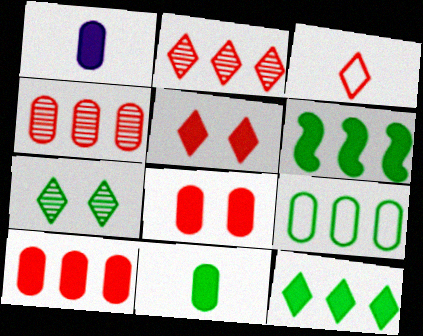[[1, 5, 6], 
[2, 3, 5]]